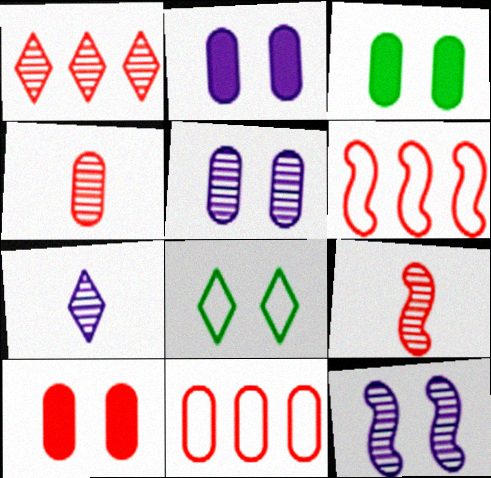[[2, 3, 10], 
[3, 6, 7], 
[4, 10, 11], 
[8, 10, 12]]